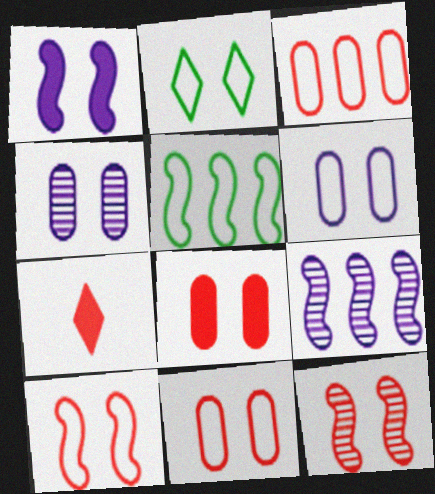[[2, 6, 10], 
[3, 7, 12], 
[4, 5, 7]]